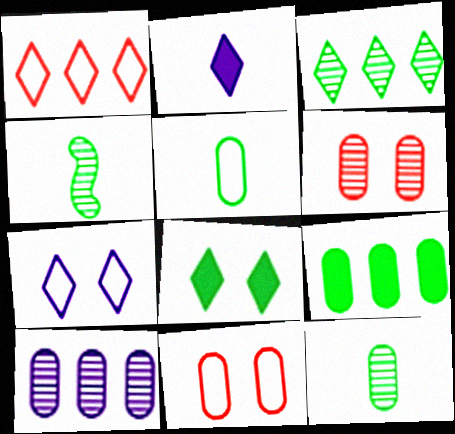[[6, 10, 12]]